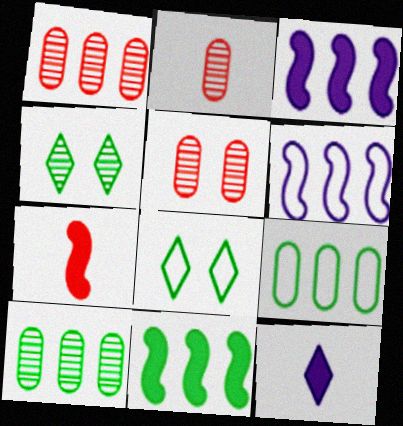[[1, 2, 5], 
[2, 3, 8]]